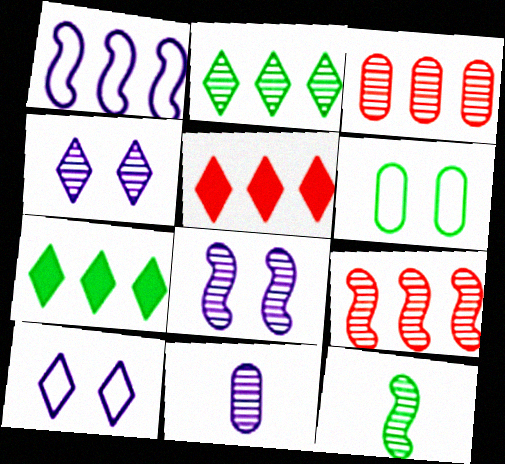[[1, 3, 7], 
[3, 4, 12], 
[6, 7, 12], 
[8, 9, 12]]